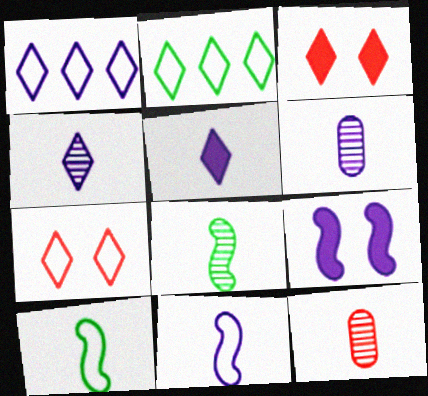[[1, 6, 9], 
[2, 3, 4], 
[2, 9, 12], 
[4, 8, 12], 
[5, 6, 11], 
[5, 10, 12]]